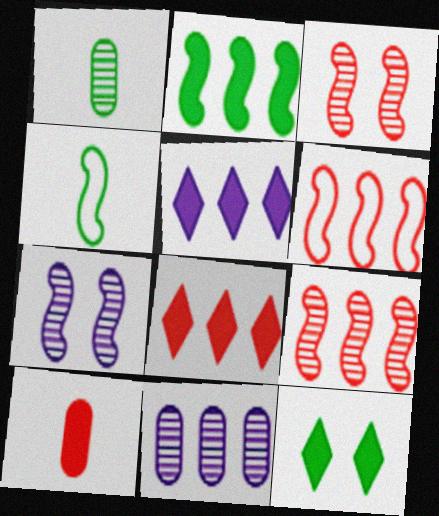[]